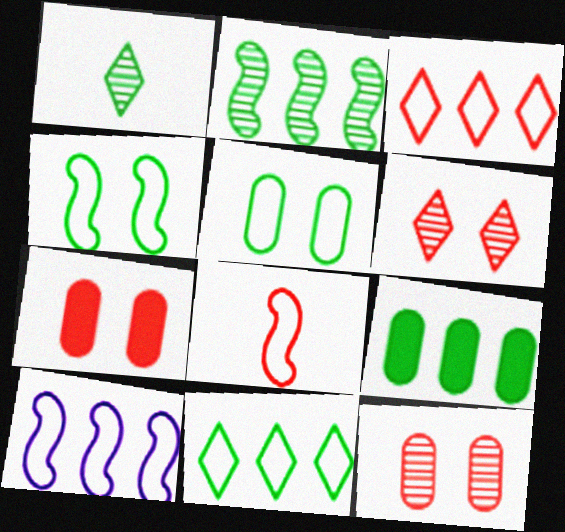[[1, 4, 9], 
[1, 7, 10], 
[2, 9, 11], 
[4, 8, 10]]